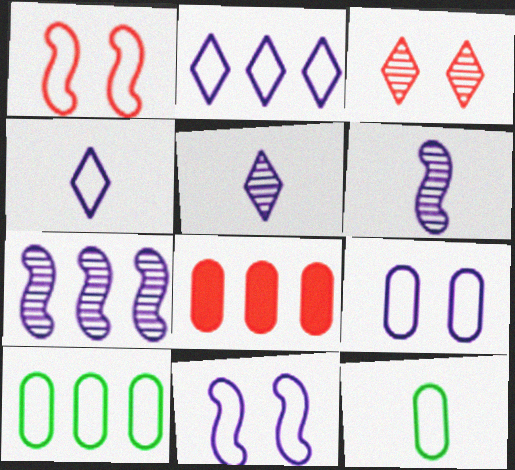[[1, 2, 12], 
[1, 4, 10]]